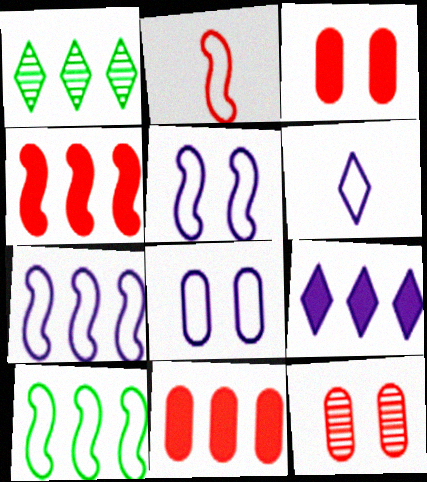[[1, 7, 11], 
[2, 5, 10], 
[6, 7, 8]]